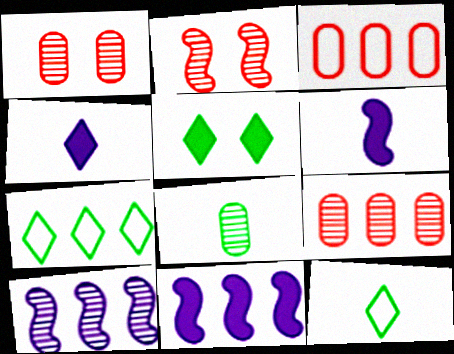[[1, 6, 7], 
[1, 11, 12], 
[7, 9, 11]]